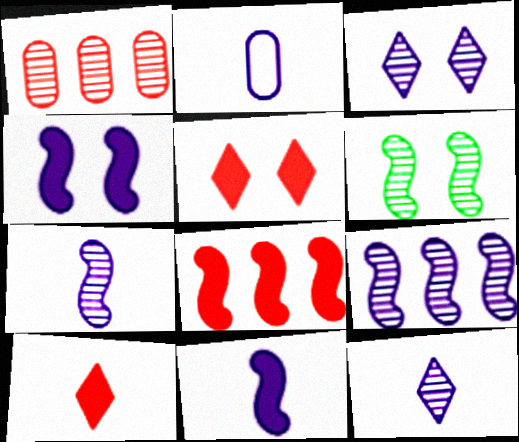[[1, 6, 12], 
[2, 11, 12]]